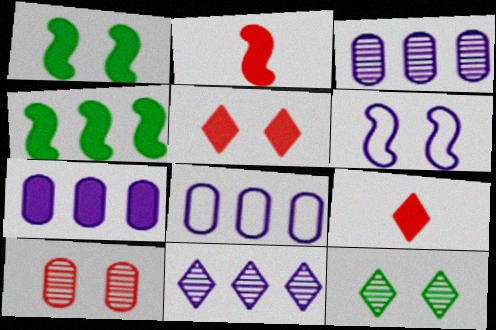[[1, 7, 9], 
[2, 8, 12], 
[3, 7, 8]]